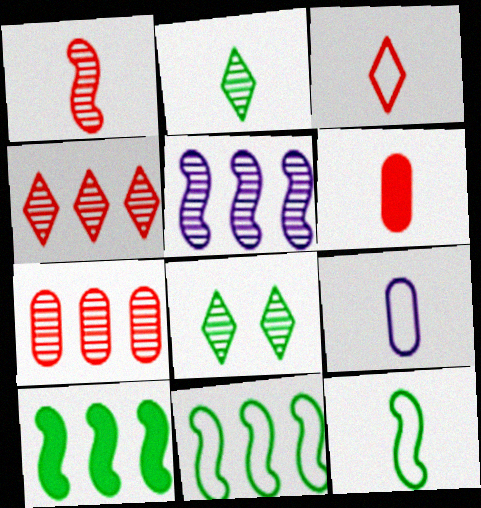[[1, 3, 6], 
[3, 9, 12]]